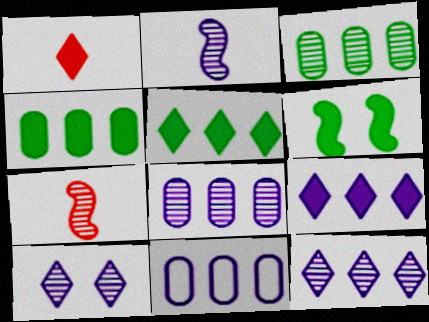[[2, 8, 10], 
[3, 7, 10]]